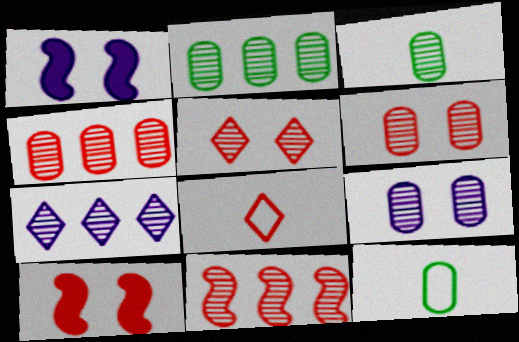[[1, 2, 8], 
[2, 7, 11], 
[3, 4, 9], 
[4, 8, 10], 
[7, 10, 12]]